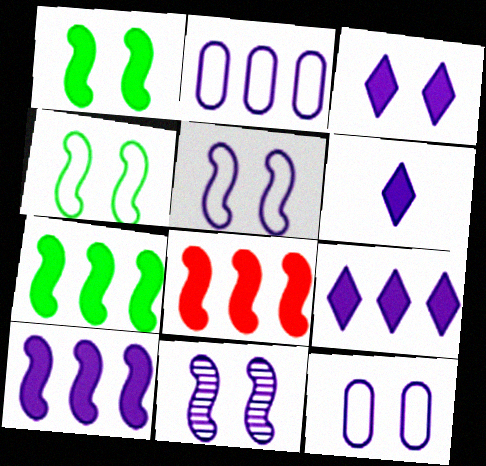[[2, 6, 11], 
[3, 6, 9], 
[3, 11, 12], 
[7, 8, 10]]